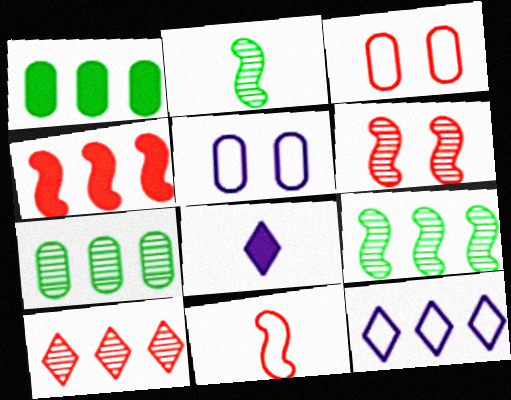[[3, 8, 9], 
[4, 6, 11], 
[4, 7, 12]]